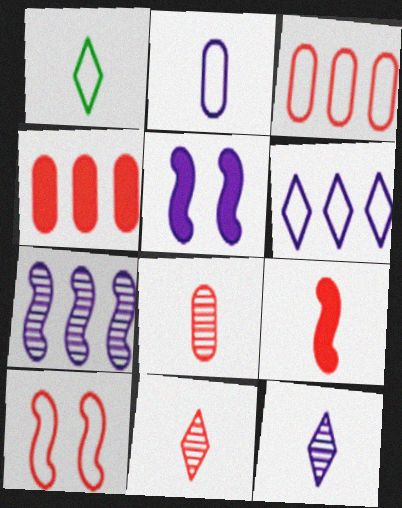[[4, 10, 11]]